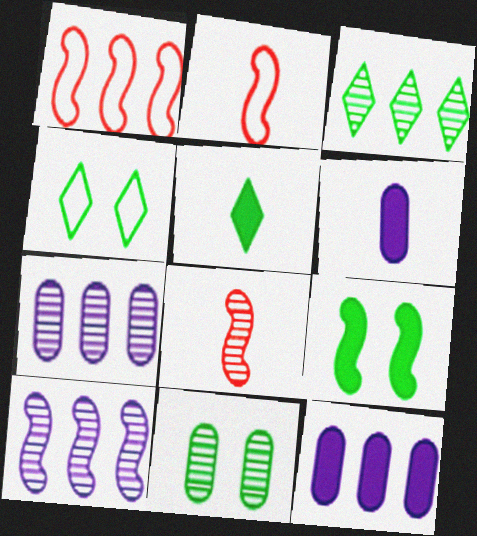[[1, 3, 12], 
[2, 9, 10], 
[3, 4, 5], 
[4, 8, 12], 
[4, 9, 11]]